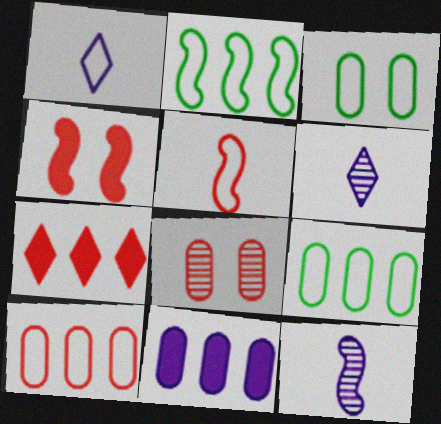[[2, 4, 12], 
[3, 7, 12], 
[4, 6, 9], 
[5, 7, 8]]